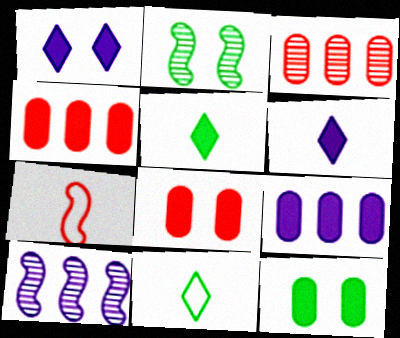[[8, 10, 11]]